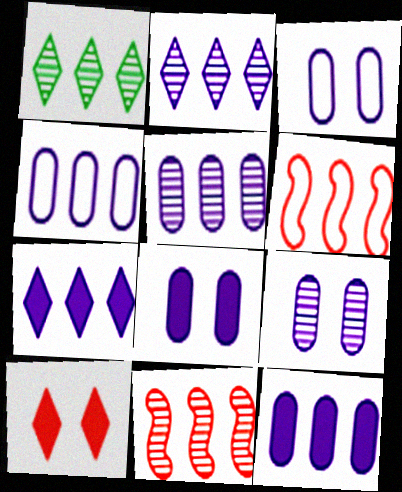[[1, 5, 11], 
[1, 6, 12], 
[3, 8, 9], 
[4, 5, 12]]